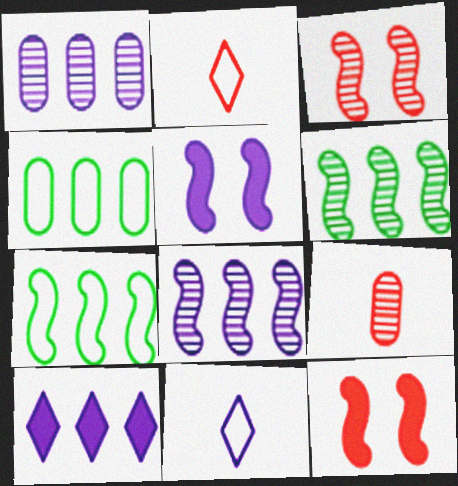[[1, 5, 11]]